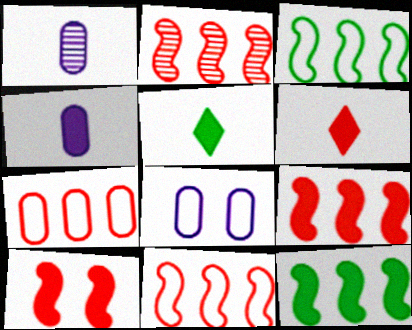[[2, 5, 8], 
[2, 9, 11]]